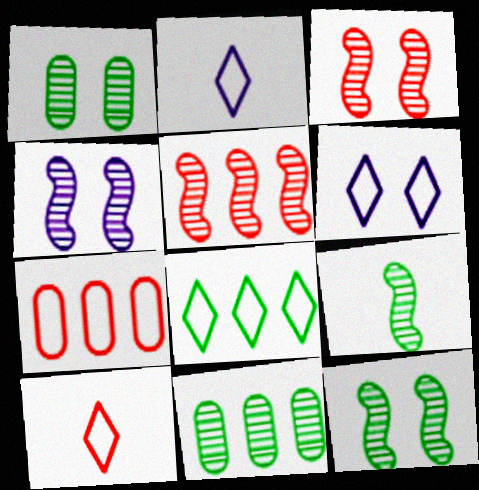[[3, 4, 12], 
[4, 5, 9], 
[6, 8, 10]]